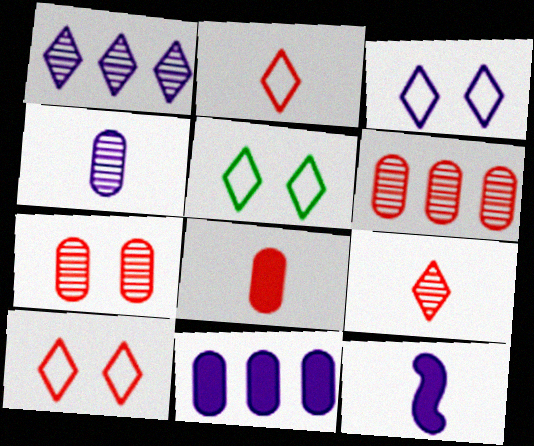[[3, 5, 10], 
[5, 6, 12]]